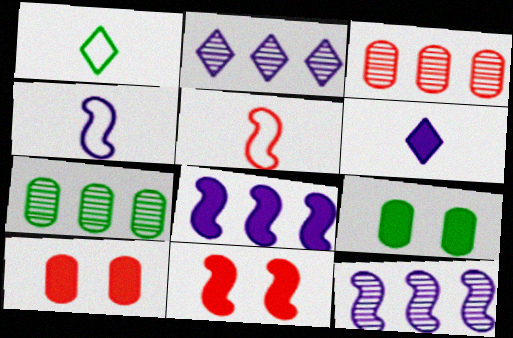[[1, 10, 12], 
[2, 5, 9]]